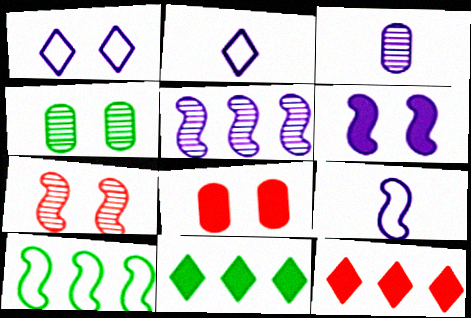[[4, 9, 12], 
[5, 6, 9]]